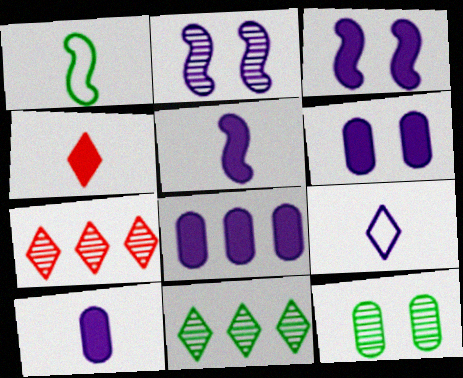[[1, 6, 7], 
[2, 8, 9], 
[6, 8, 10]]